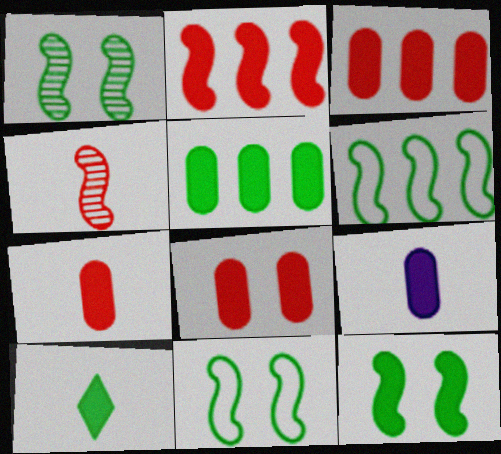[[1, 11, 12], 
[3, 7, 8], 
[5, 8, 9], 
[5, 10, 12]]